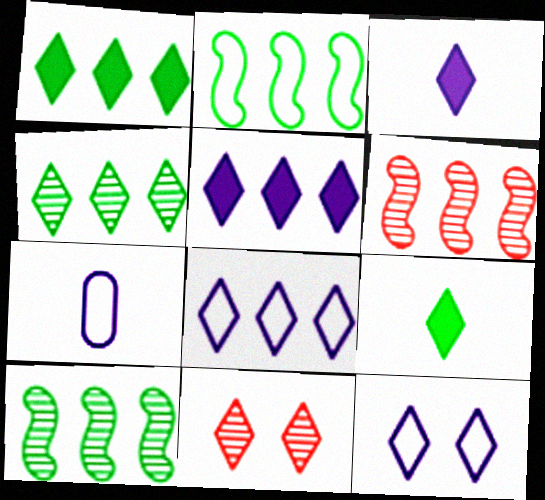[[8, 9, 11]]